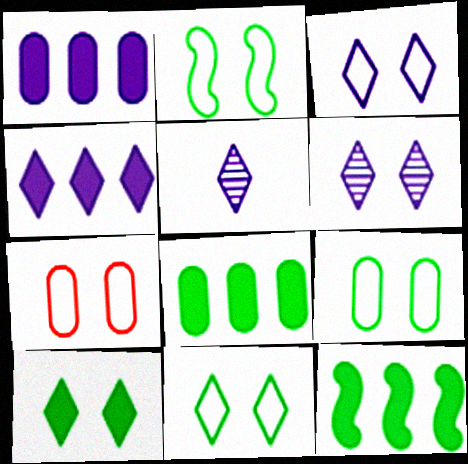[[2, 3, 7], 
[2, 9, 11], 
[3, 4, 5], 
[5, 7, 12]]